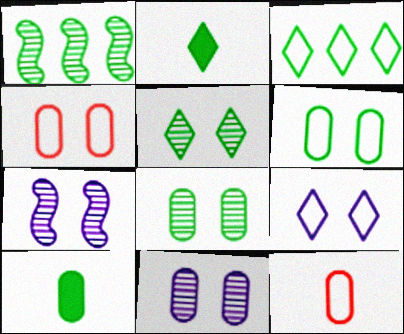[[1, 2, 6], 
[2, 3, 5]]